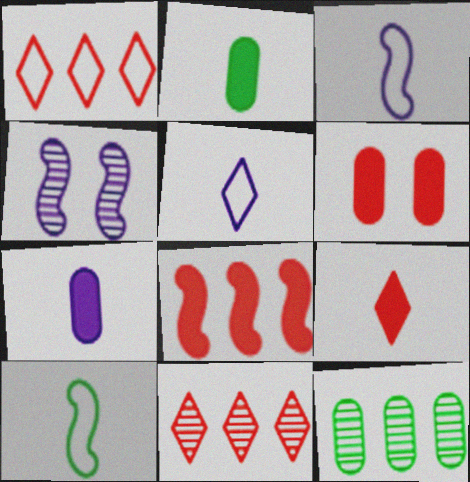[[1, 2, 4], 
[4, 8, 10], 
[6, 8, 9]]